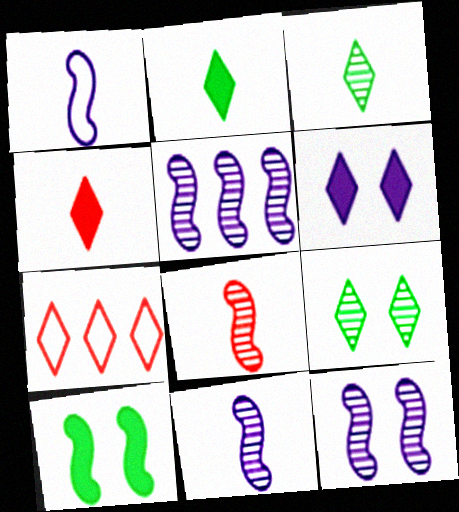[[3, 6, 7], 
[5, 11, 12]]